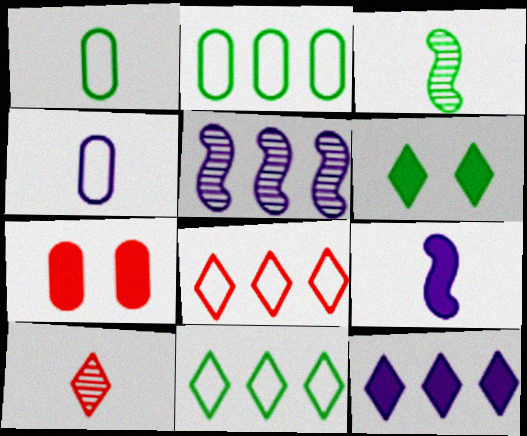[[1, 9, 10], 
[2, 3, 6]]